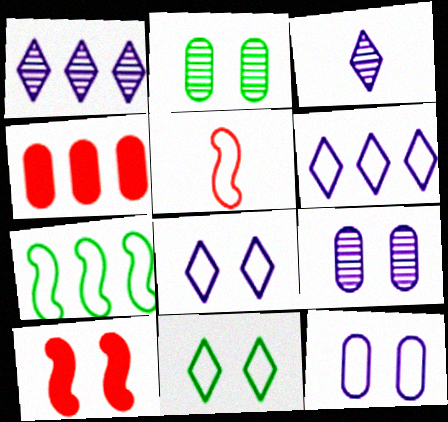[[1, 4, 7], 
[2, 8, 10], 
[9, 10, 11]]